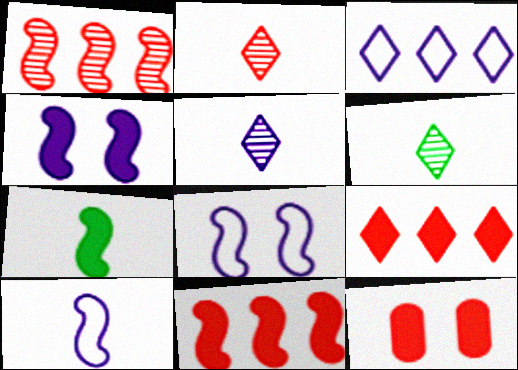[[1, 7, 8], 
[2, 5, 6], 
[4, 7, 11]]